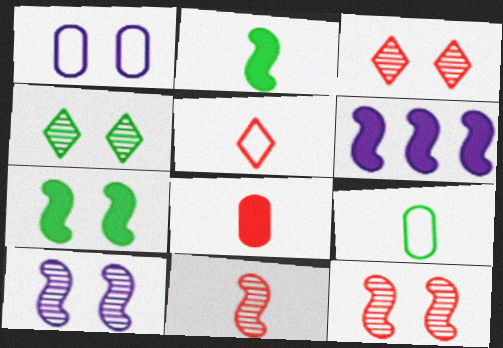[[1, 3, 7], 
[3, 6, 9], 
[5, 8, 11]]